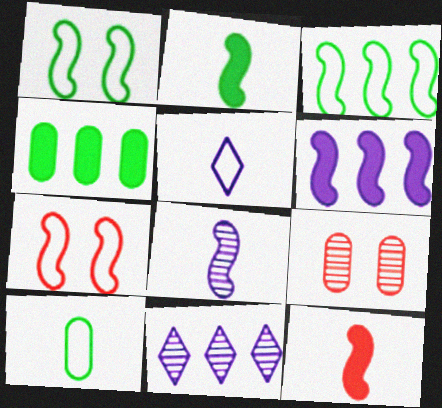[]